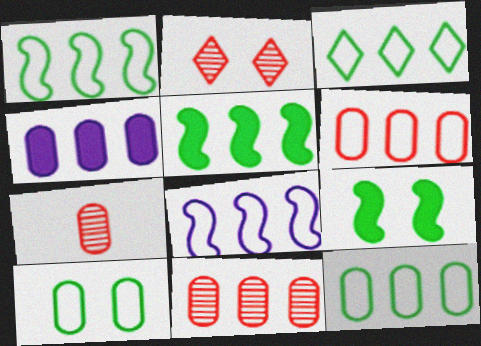[[1, 3, 12], 
[3, 6, 8], 
[4, 7, 10], 
[4, 11, 12]]